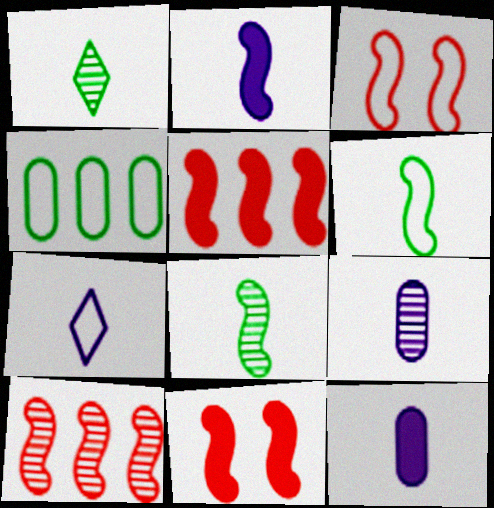[[2, 7, 9], 
[3, 4, 7]]